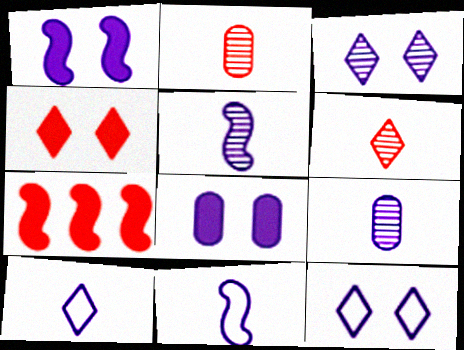[]